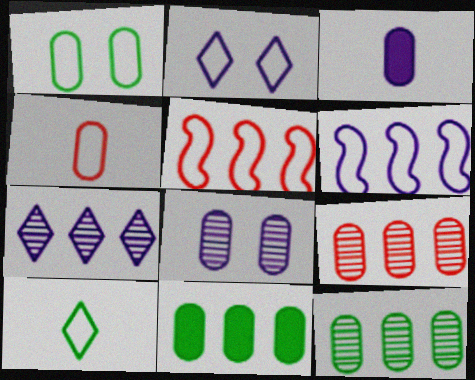[[1, 3, 9], 
[4, 8, 11], 
[5, 7, 11]]